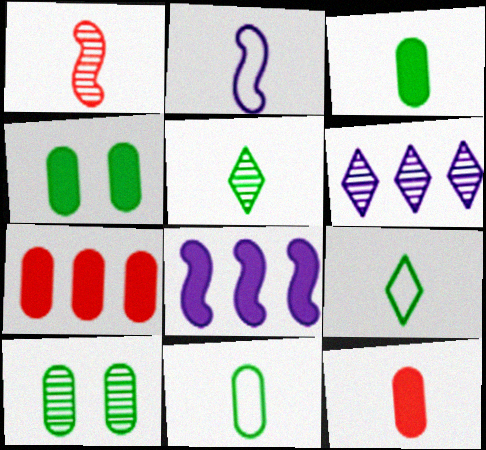[[1, 6, 10], 
[2, 5, 12]]